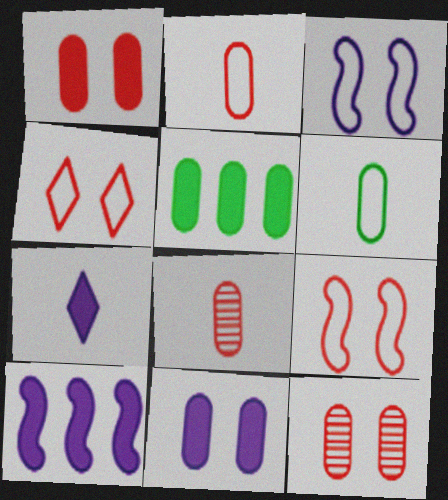[[7, 10, 11]]